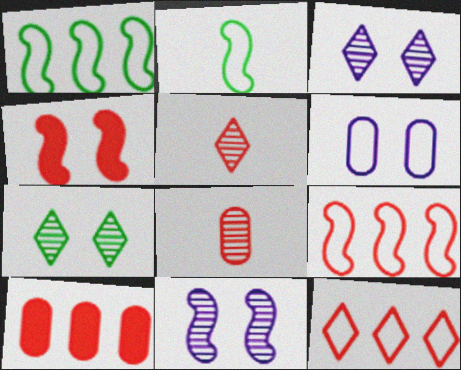[[2, 3, 10], 
[2, 6, 12], 
[4, 6, 7], 
[4, 8, 12]]